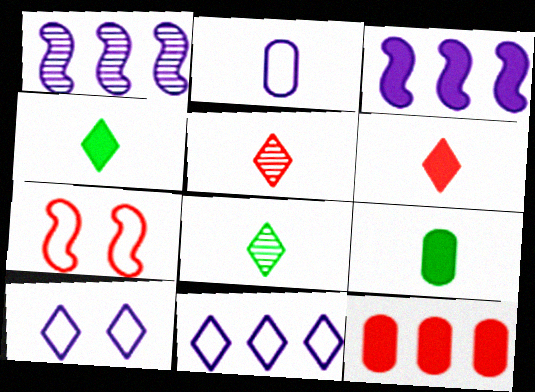[[5, 7, 12]]